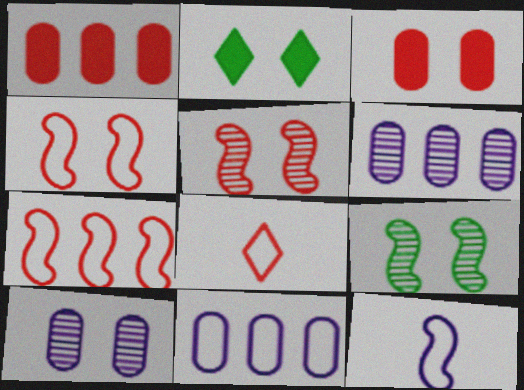[[1, 5, 8], 
[2, 4, 10]]